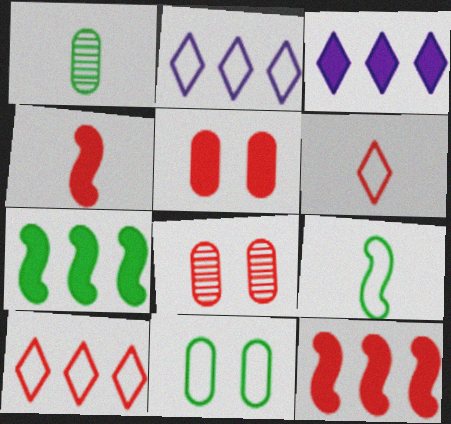[[3, 8, 9], 
[4, 8, 10], 
[6, 8, 12]]